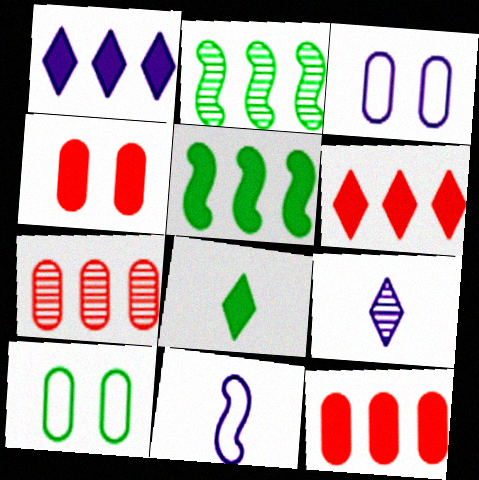[[1, 5, 12], 
[2, 8, 10]]